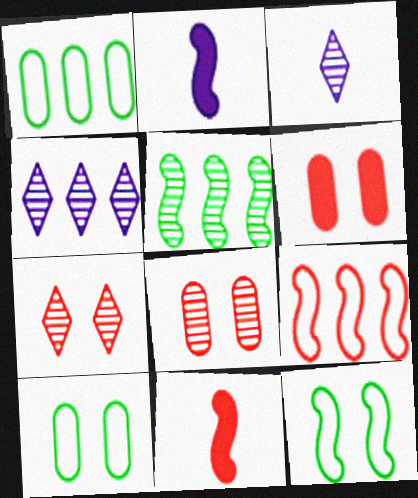[[1, 2, 7], 
[3, 5, 8], 
[4, 10, 11]]